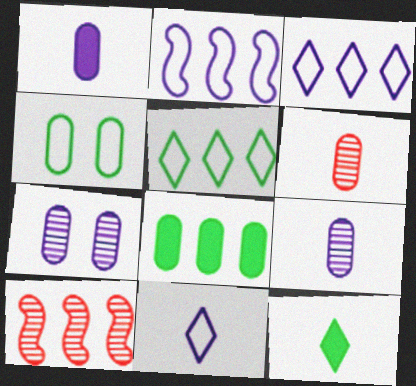[[3, 8, 10]]